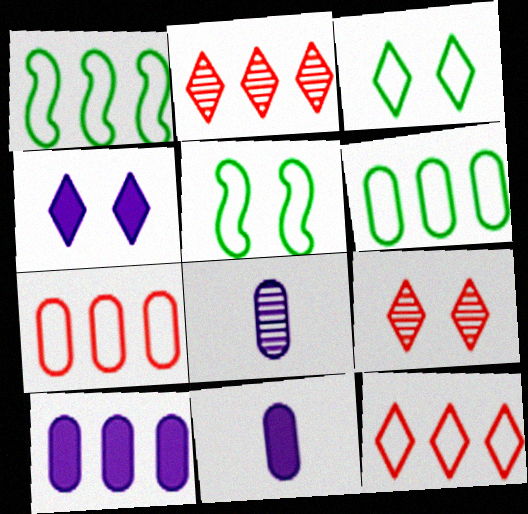[[1, 2, 10], 
[1, 9, 11], 
[2, 5, 11], 
[3, 4, 9]]